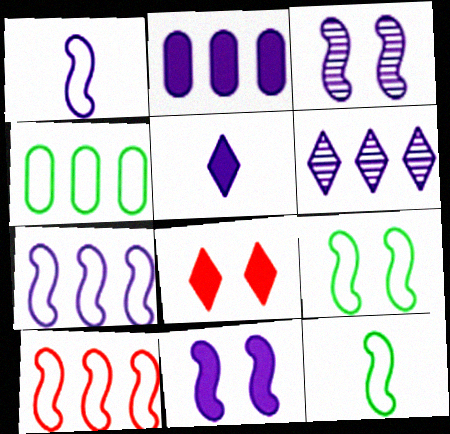[[1, 9, 10], 
[2, 5, 11], 
[2, 6, 7]]